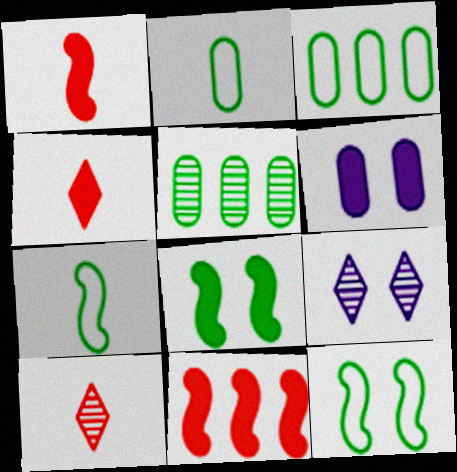[[1, 3, 9], 
[2, 9, 11]]